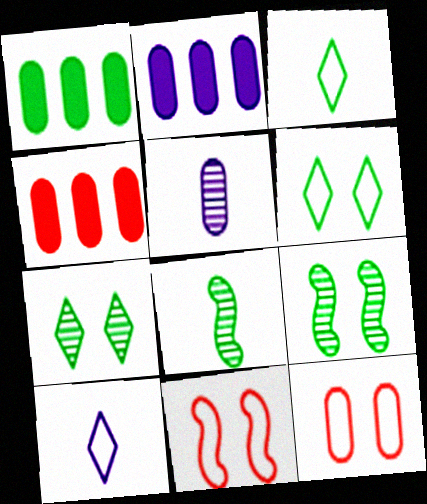[[1, 2, 4], 
[1, 3, 9], 
[1, 5, 12], 
[1, 6, 8], 
[4, 9, 10]]